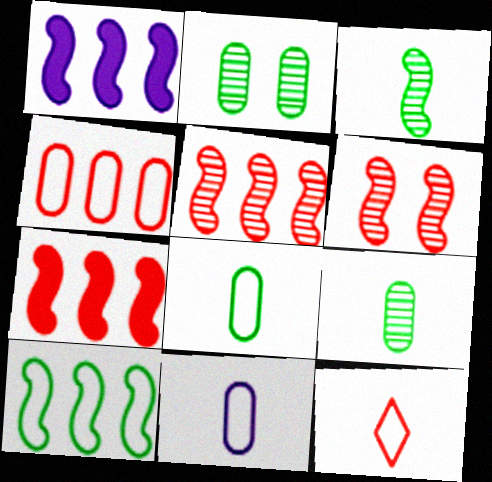[[1, 2, 12], 
[1, 5, 10]]